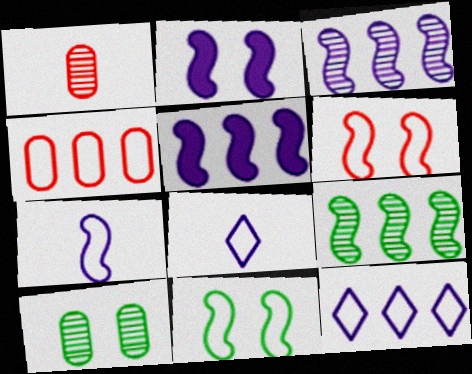[[2, 3, 7], 
[4, 8, 11]]